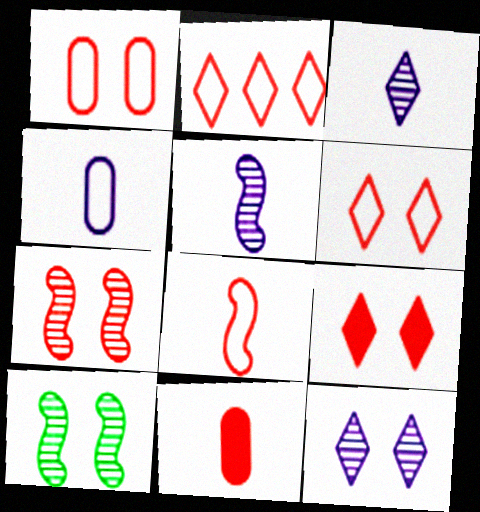[[1, 2, 8], 
[1, 7, 9], 
[2, 7, 11]]